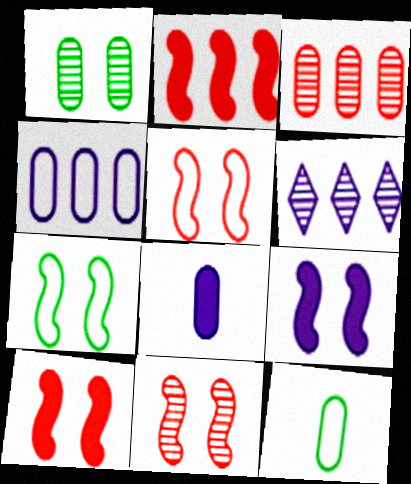[[5, 10, 11], 
[6, 10, 12], 
[7, 9, 11]]